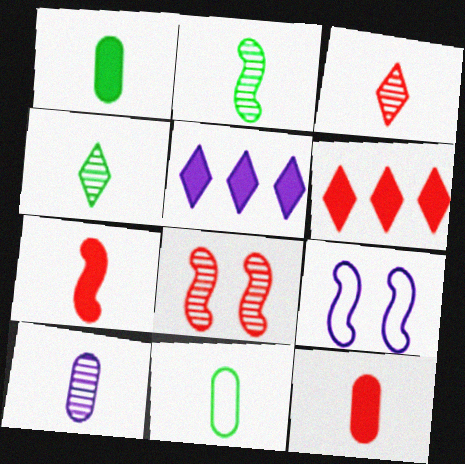[[2, 3, 10], 
[5, 8, 11], 
[5, 9, 10], 
[10, 11, 12]]